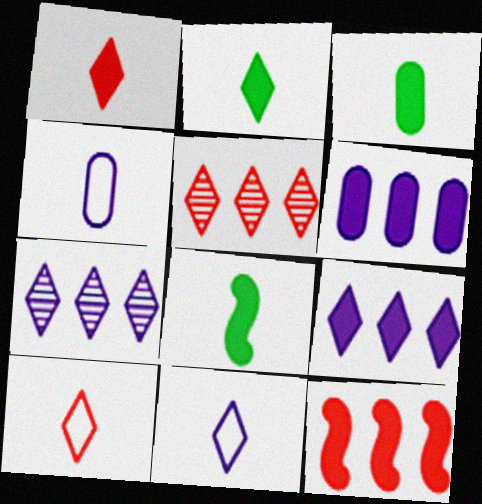[[2, 3, 8]]